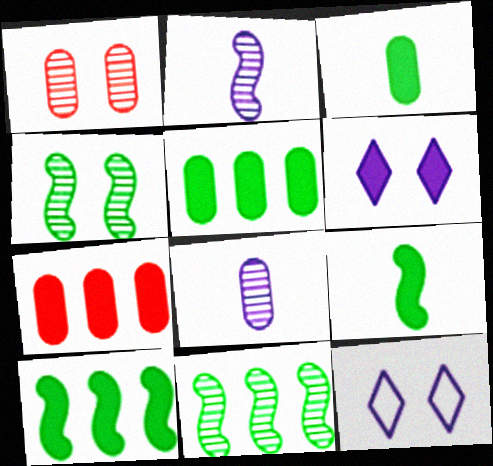[[6, 7, 9]]